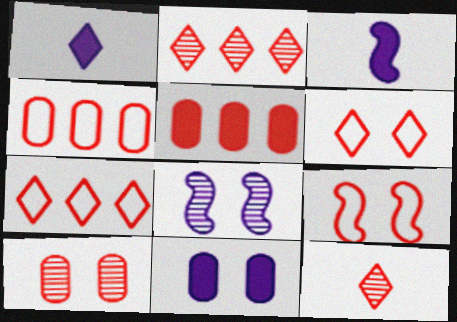[[5, 9, 12]]